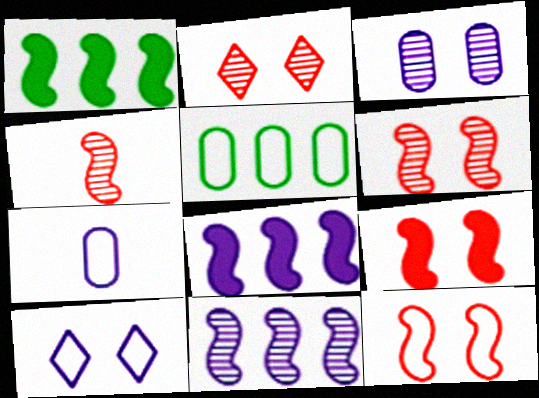[[1, 2, 7], 
[6, 9, 12]]